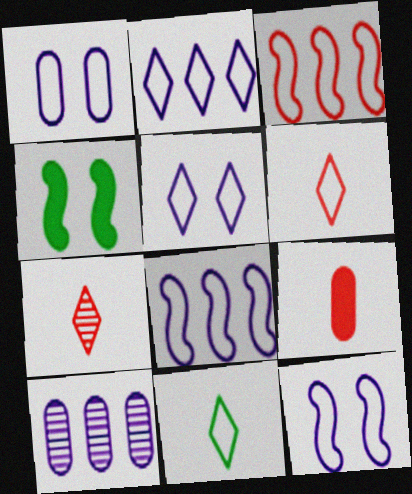[[1, 3, 11], 
[1, 5, 12], 
[4, 6, 10]]